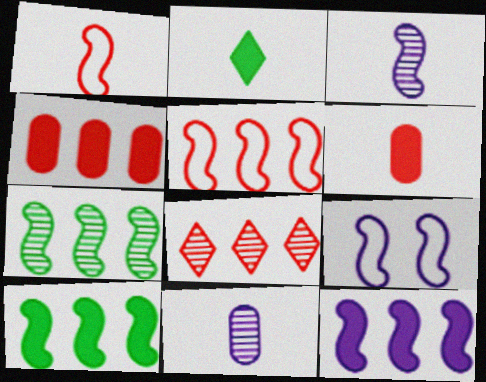[[1, 2, 11], 
[3, 9, 12], 
[4, 5, 8], 
[5, 7, 12]]